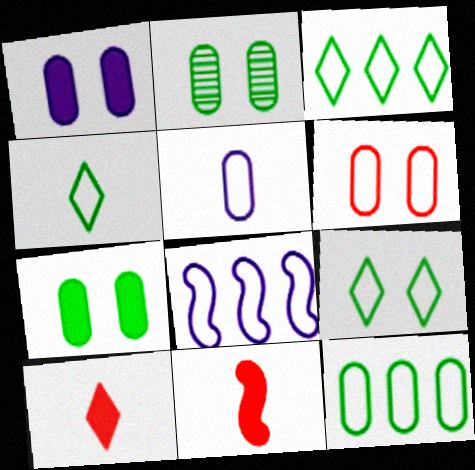[[1, 2, 6], 
[2, 8, 10], 
[3, 4, 9], 
[4, 6, 8], 
[5, 6, 12]]